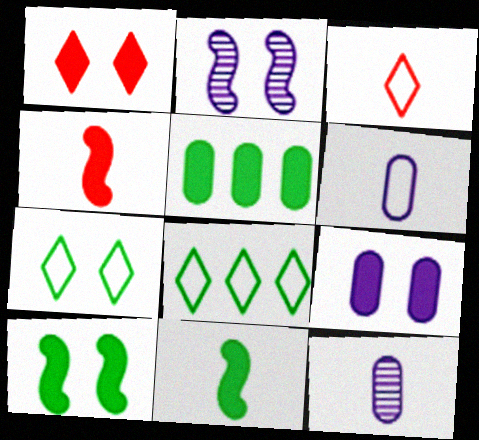[[1, 9, 10], 
[2, 3, 5], 
[3, 11, 12]]